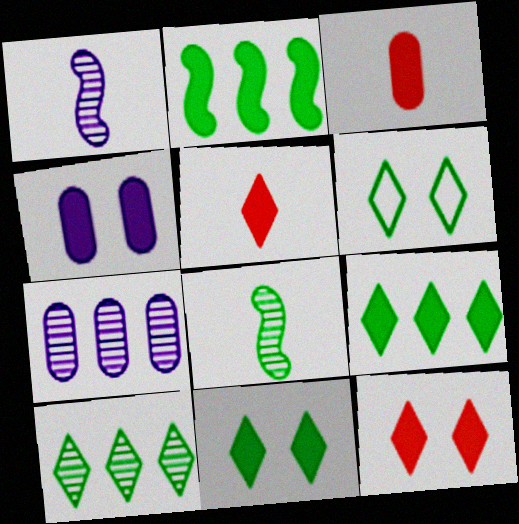[[2, 4, 5]]